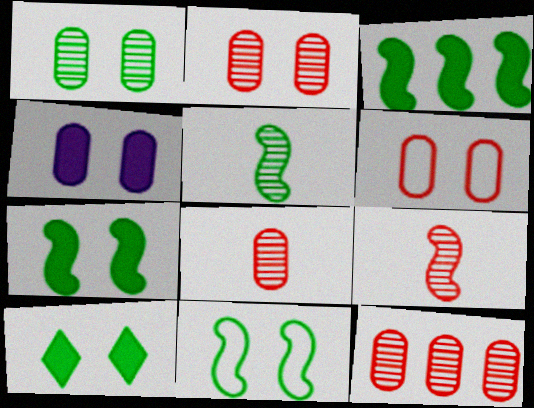[[1, 4, 6], 
[1, 10, 11], 
[2, 8, 12], 
[3, 5, 11]]